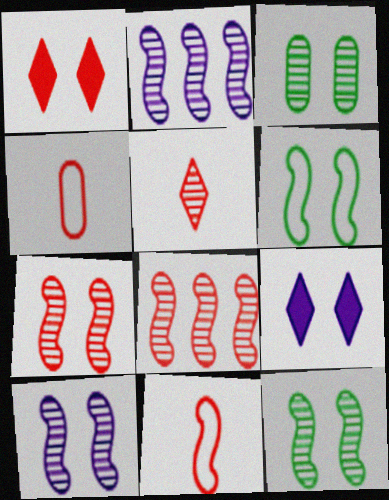[[1, 4, 8], 
[2, 3, 5], 
[7, 10, 12]]